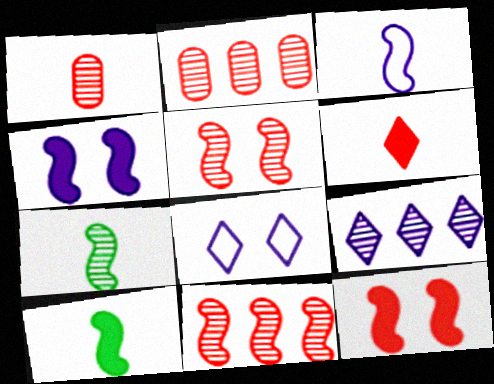[[2, 8, 10]]